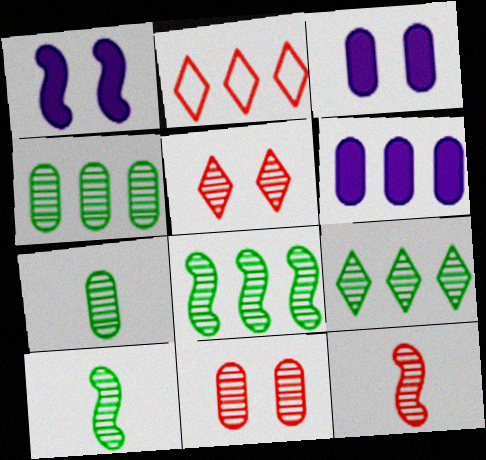[[1, 2, 7], 
[2, 3, 10], 
[2, 6, 8], 
[4, 8, 9]]